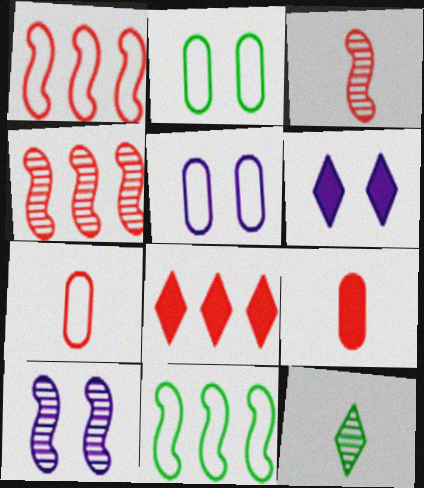[[5, 6, 10]]